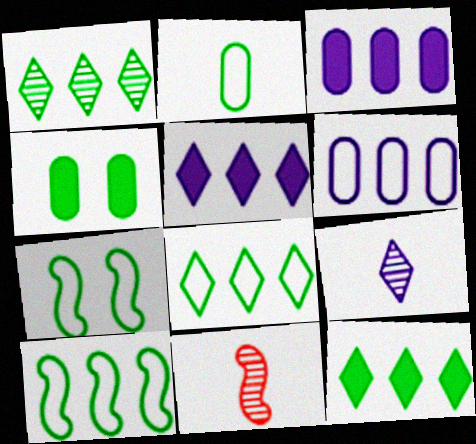[[1, 8, 12], 
[2, 7, 8]]